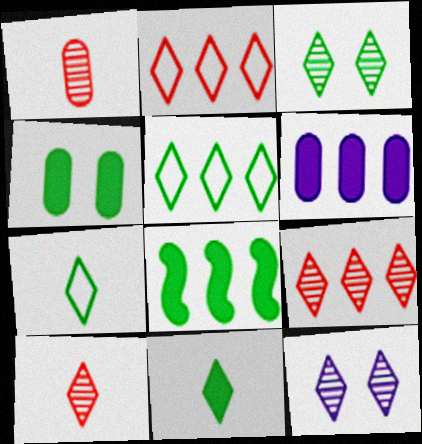[[2, 11, 12], 
[3, 5, 11], 
[4, 8, 11]]